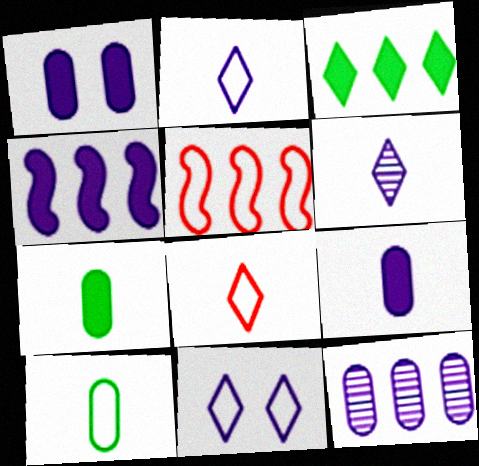[[3, 5, 12], 
[5, 10, 11]]